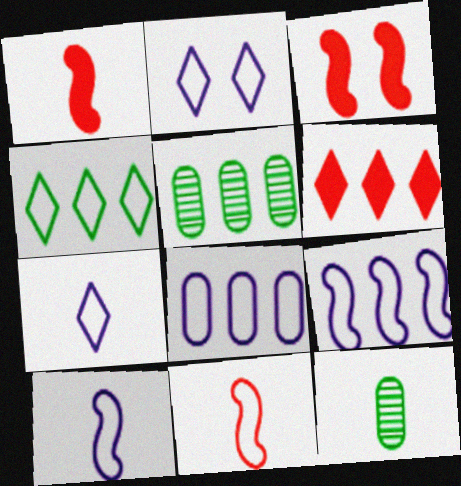[[1, 2, 5], 
[1, 7, 12], 
[2, 8, 10], 
[3, 5, 7], 
[5, 6, 9]]